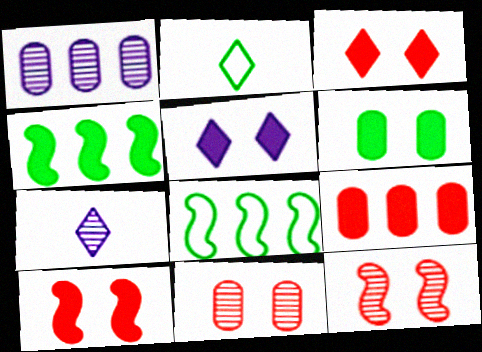[[1, 2, 10], 
[5, 6, 10]]